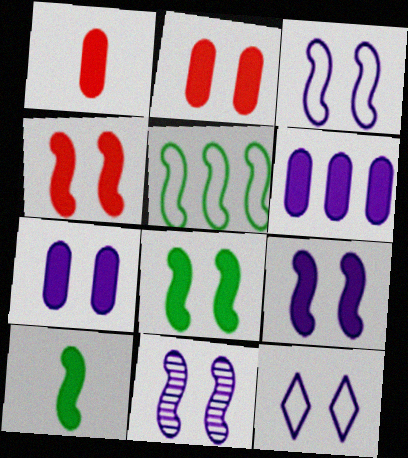[[3, 9, 11], 
[4, 8, 9], 
[7, 11, 12]]